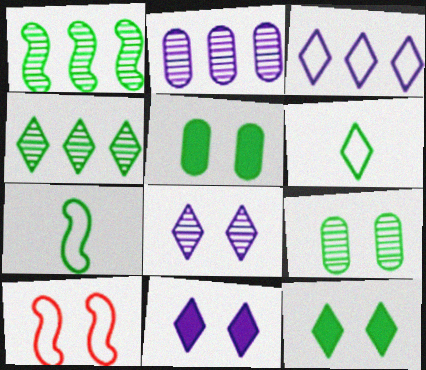[[1, 5, 6], 
[4, 5, 7], 
[4, 6, 12], 
[5, 8, 10], 
[9, 10, 11]]